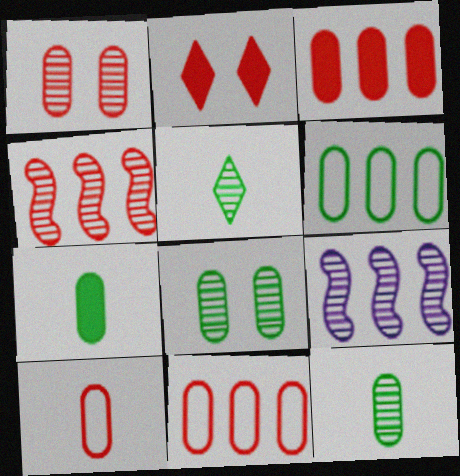[[1, 3, 10], 
[1, 5, 9], 
[2, 4, 10], 
[6, 7, 8]]